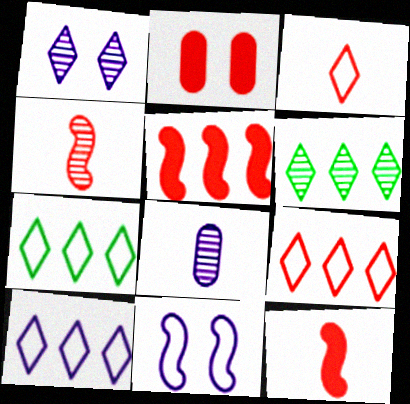[[2, 4, 9], 
[7, 9, 10]]